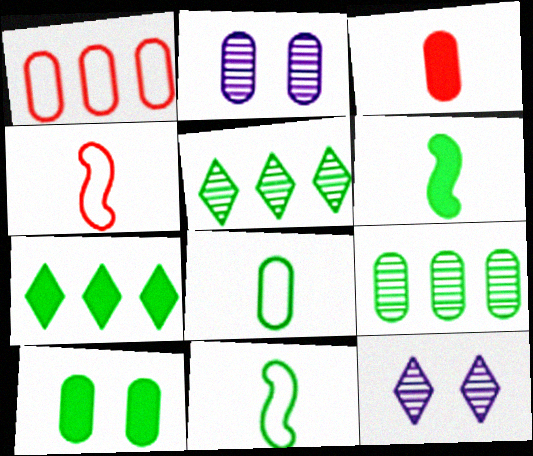[[1, 6, 12], 
[2, 4, 7], 
[5, 10, 11], 
[6, 7, 10], 
[8, 9, 10]]